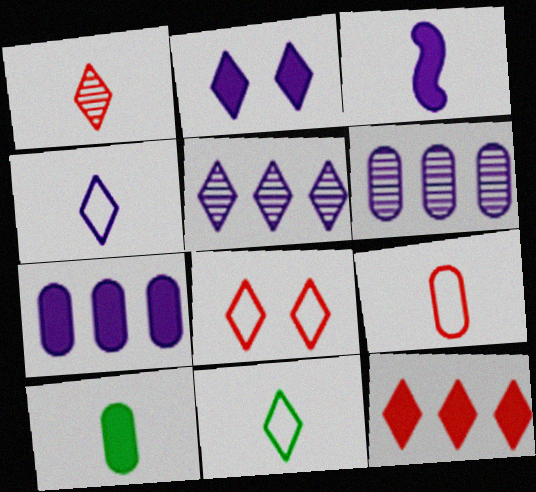[[1, 8, 12], 
[2, 3, 7], 
[2, 4, 5]]